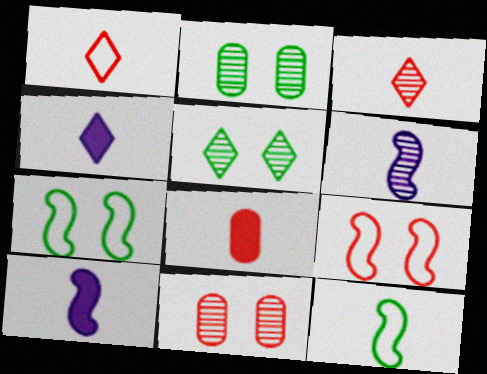[]